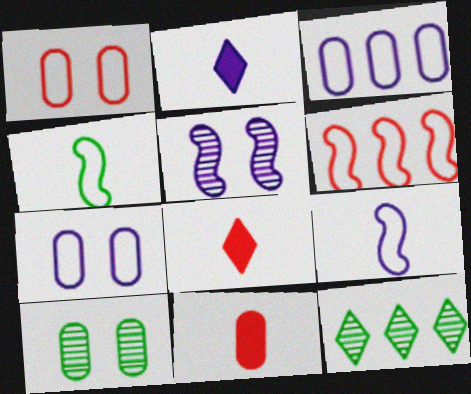[[2, 3, 5], 
[2, 6, 10], 
[3, 10, 11]]